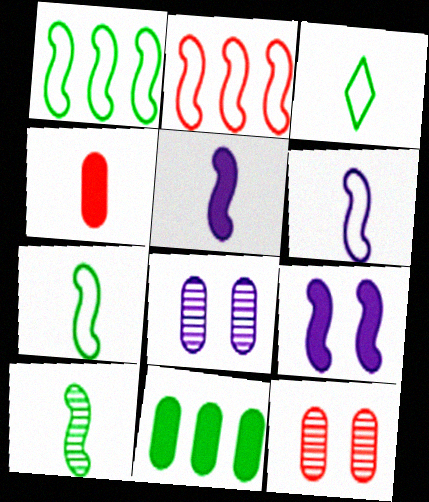[[2, 9, 10]]